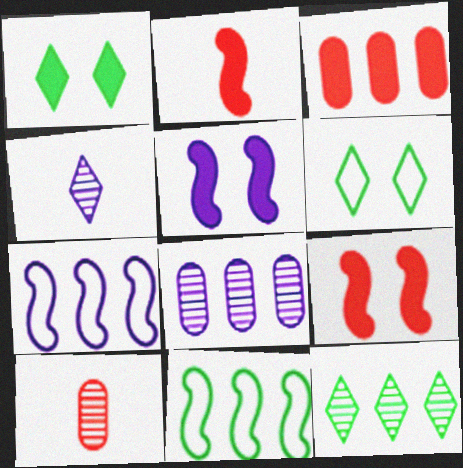[[1, 7, 10], 
[2, 6, 8], 
[3, 7, 12]]